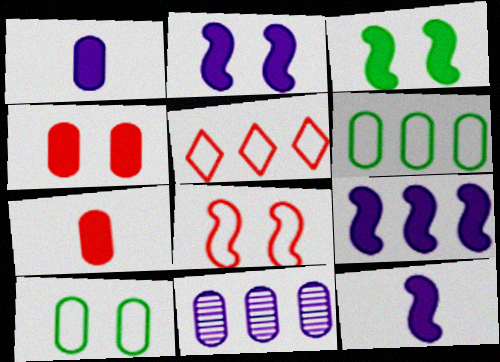[[2, 9, 12], 
[7, 10, 11]]